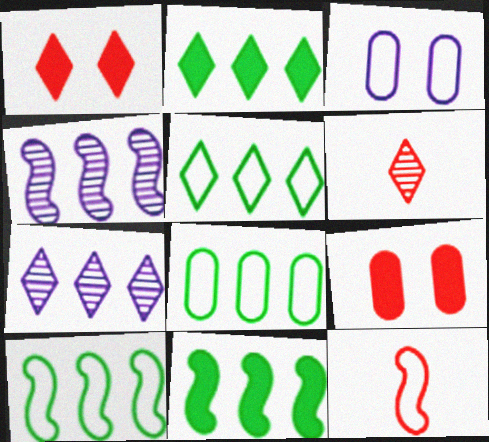[[3, 5, 12], 
[3, 6, 11], 
[5, 8, 10]]